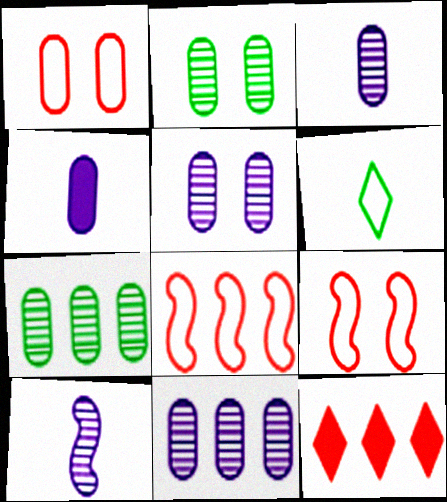[[1, 4, 7], 
[3, 5, 11]]